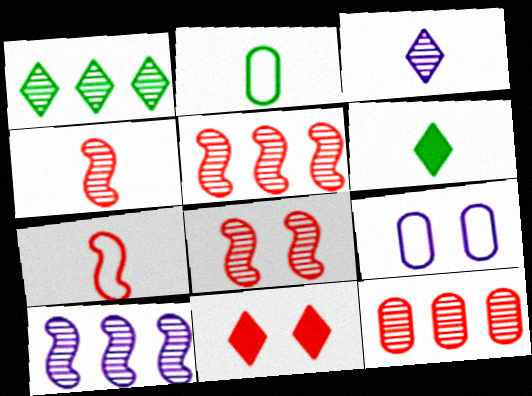[[1, 10, 12], 
[2, 10, 11], 
[4, 5, 8], 
[5, 6, 9], 
[7, 11, 12]]